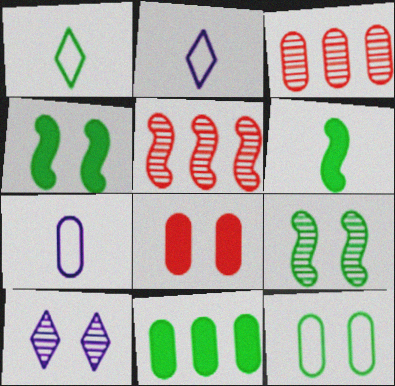[[1, 9, 11], 
[2, 3, 4]]